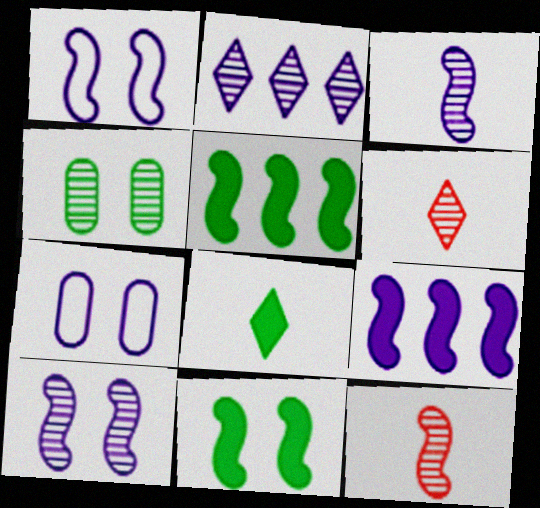[[1, 3, 9], 
[1, 5, 12], 
[2, 4, 12], 
[5, 6, 7]]